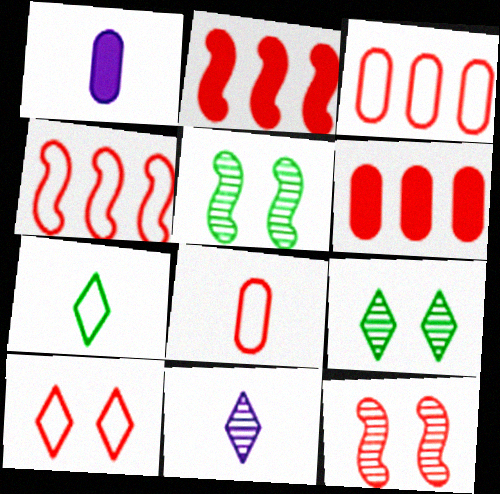[[1, 4, 9], 
[4, 8, 10]]